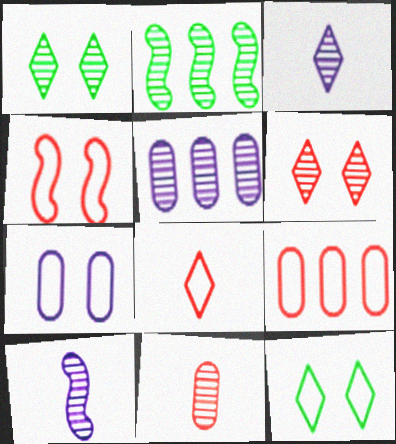[[4, 7, 12], 
[4, 8, 9]]